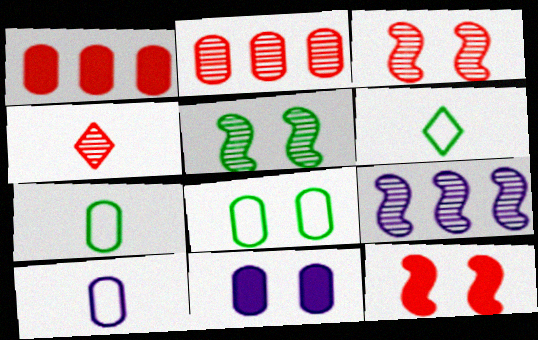[[2, 3, 4], 
[2, 7, 11]]